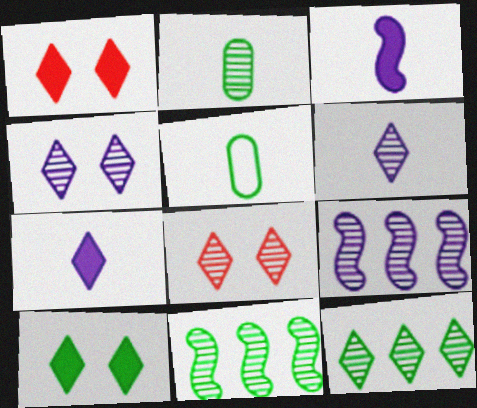[[1, 5, 9], 
[2, 8, 9], 
[5, 10, 11], 
[6, 8, 12]]